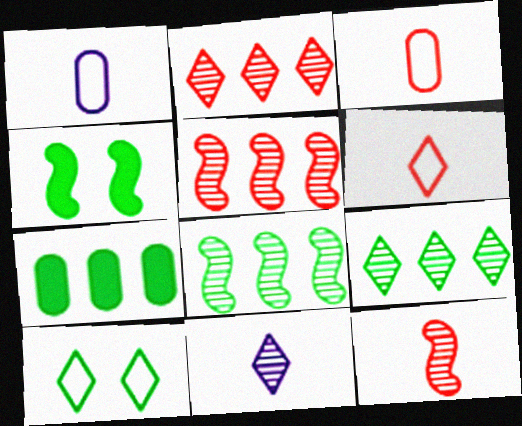[[1, 2, 4]]